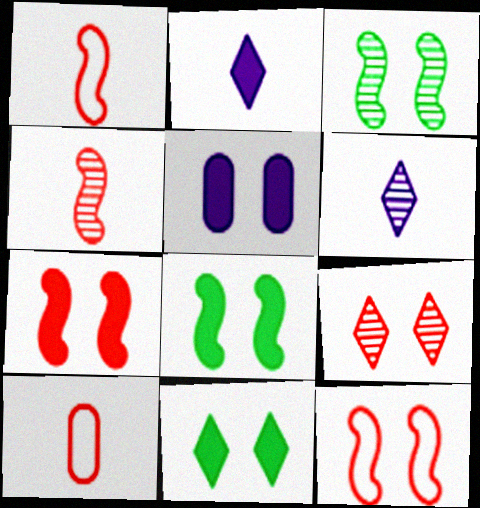[[5, 7, 11]]